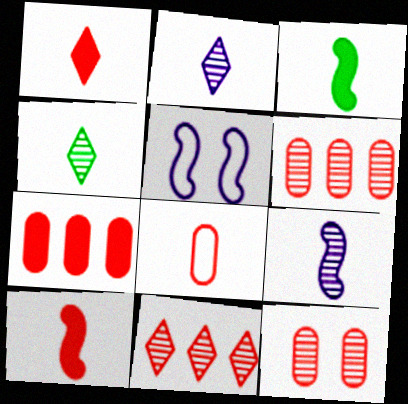[[2, 3, 8], 
[4, 5, 7], 
[7, 8, 12]]